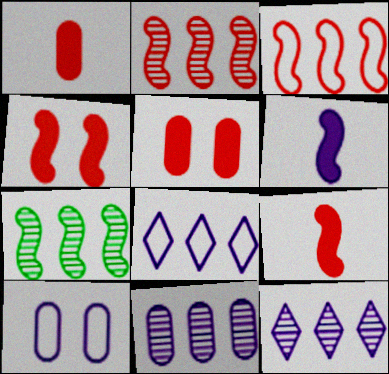[[6, 10, 12]]